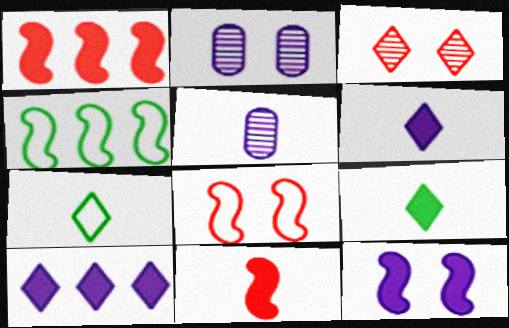[[1, 2, 7], 
[3, 7, 10], 
[5, 7, 11]]